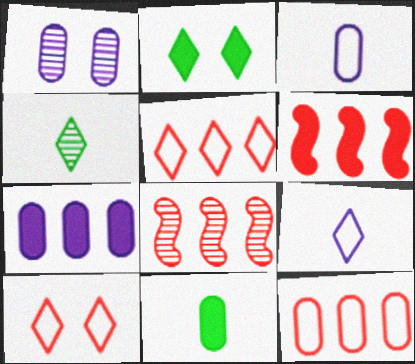[[1, 3, 7], 
[1, 4, 8], 
[1, 11, 12], 
[2, 3, 8]]